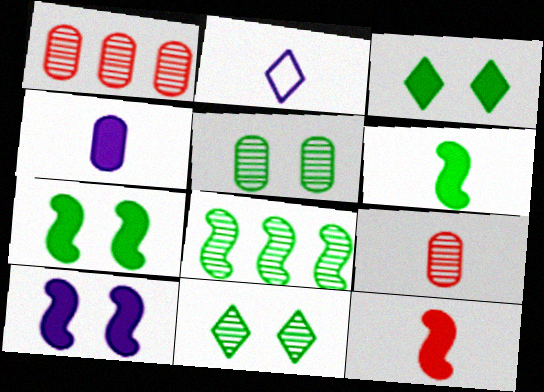[[1, 2, 7], 
[2, 6, 9]]